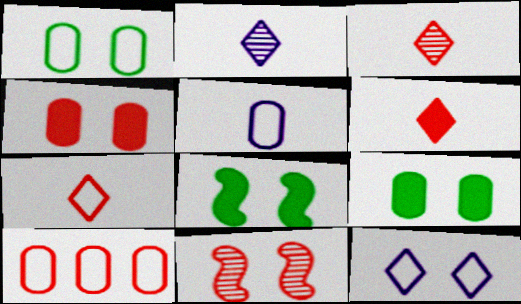[[1, 5, 10], 
[2, 8, 10], 
[3, 6, 7], 
[6, 10, 11], 
[9, 11, 12]]